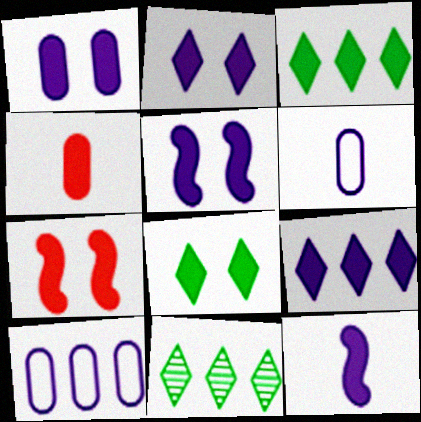[[1, 2, 5], 
[1, 7, 8], 
[1, 9, 12], 
[3, 4, 5], 
[6, 7, 11]]